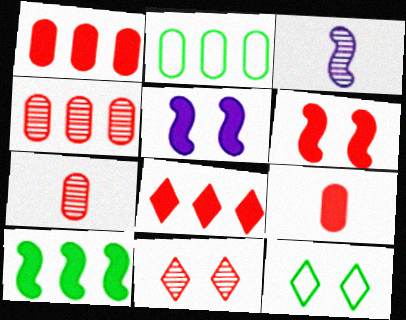[[1, 3, 12], 
[6, 8, 9]]